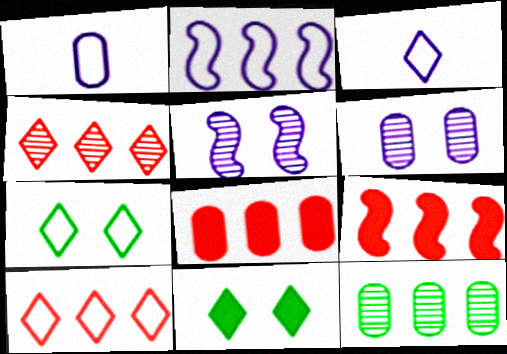[[3, 4, 11], 
[3, 7, 10]]